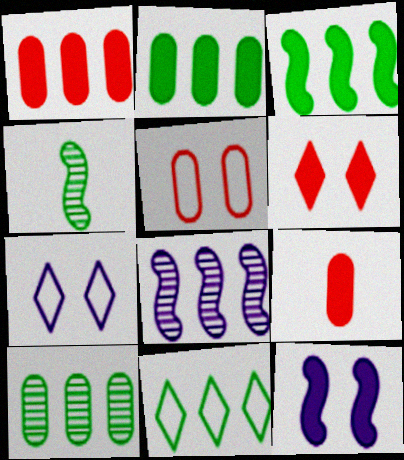[[1, 4, 7], 
[1, 8, 11], 
[3, 10, 11]]